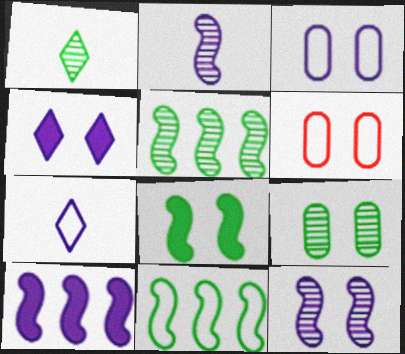[[1, 5, 9], 
[1, 6, 10], 
[3, 4, 12], 
[6, 7, 11]]